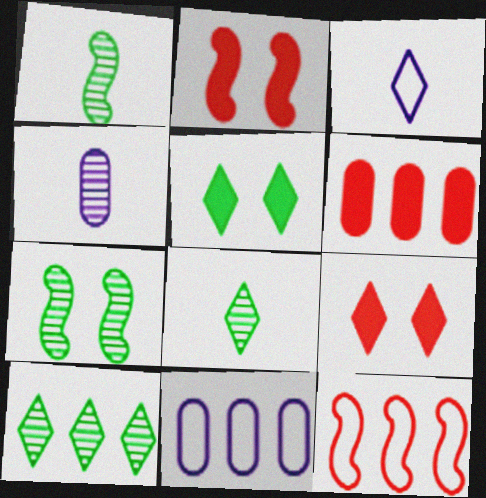[[1, 9, 11], 
[2, 8, 11], 
[3, 6, 7], 
[3, 9, 10], 
[4, 5, 12]]